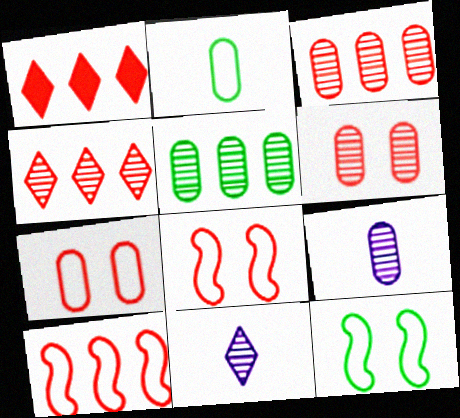[[1, 3, 10], 
[1, 9, 12], 
[5, 6, 9]]